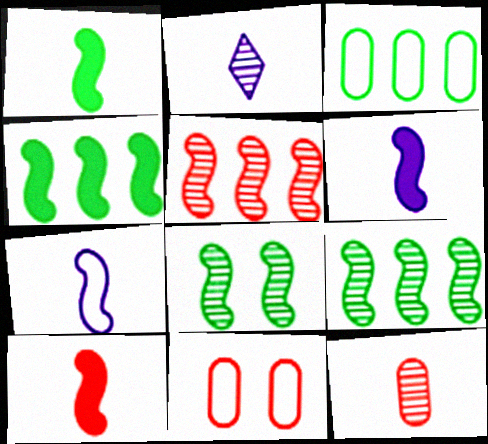[[1, 6, 10], 
[2, 4, 11]]